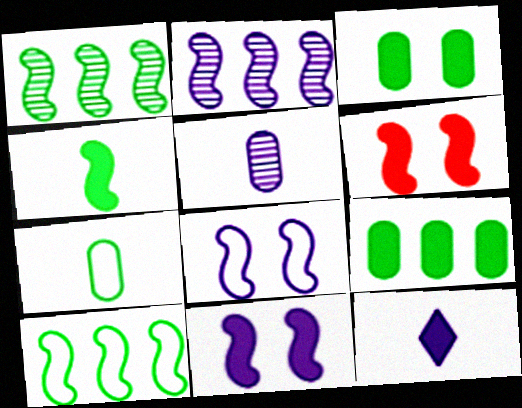[[6, 9, 12]]